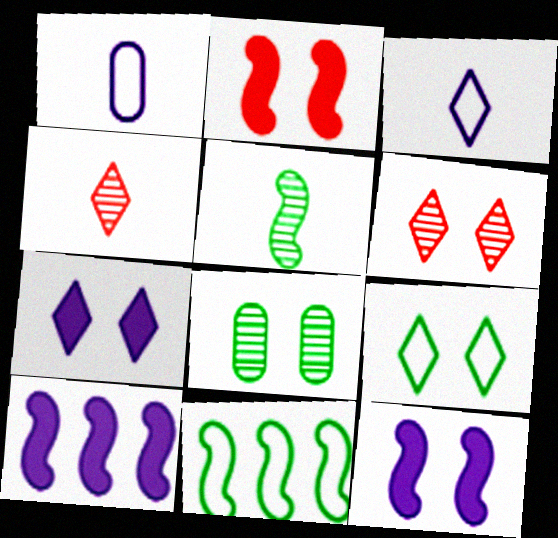[[6, 7, 9]]